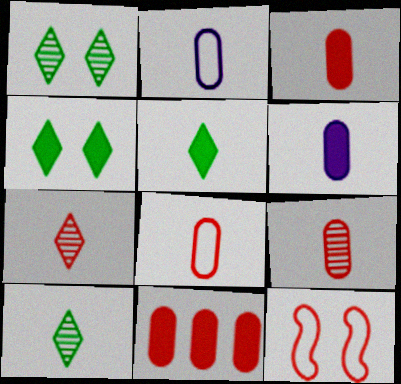[[3, 8, 9], 
[7, 11, 12]]